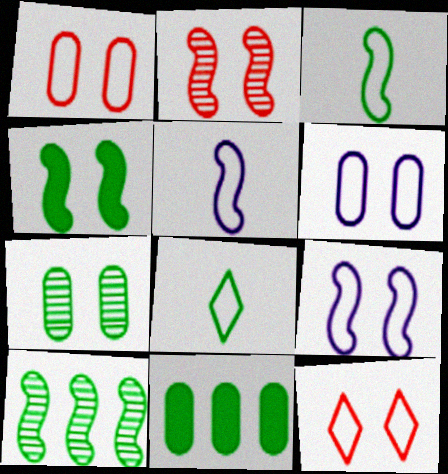[[2, 4, 9], 
[3, 4, 10]]